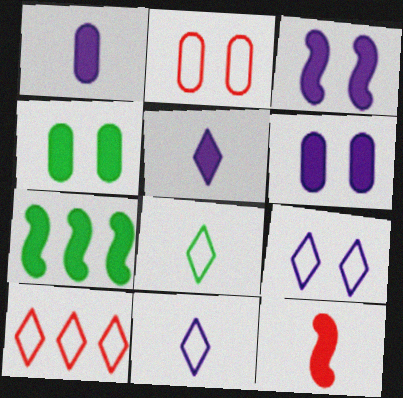[[3, 7, 12], 
[8, 9, 10]]